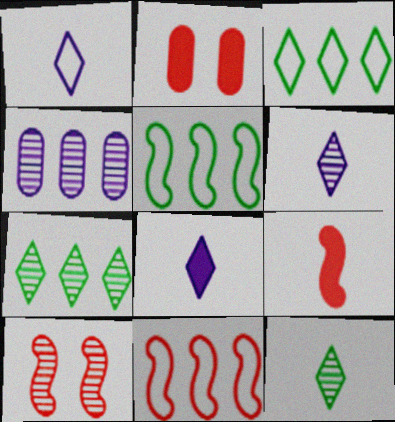[[1, 6, 8], 
[2, 5, 6], 
[4, 10, 12], 
[9, 10, 11]]